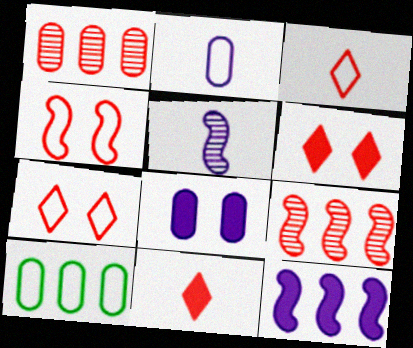[[1, 4, 11], 
[5, 6, 10]]